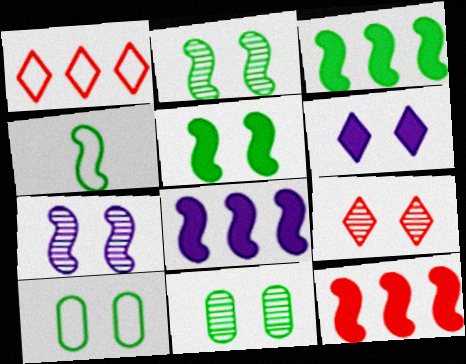[[2, 3, 4], 
[3, 8, 12], 
[4, 7, 12], 
[7, 9, 11]]